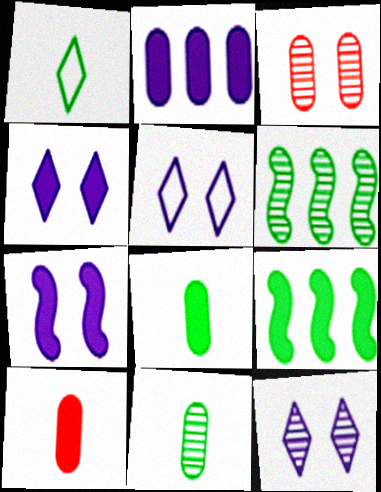[[4, 5, 12], 
[4, 9, 10], 
[5, 6, 10]]